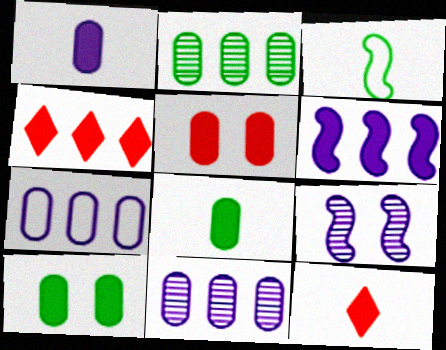[[6, 10, 12]]